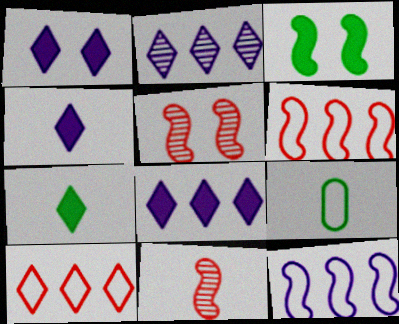[[1, 4, 8], 
[3, 11, 12], 
[4, 9, 11], 
[5, 8, 9]]